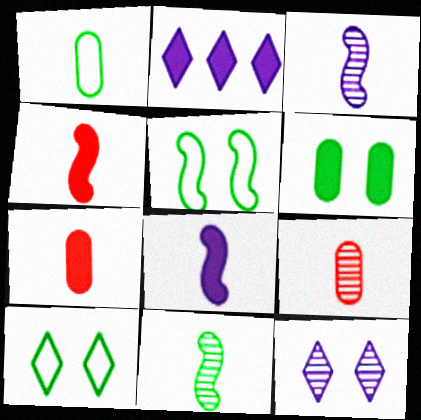[[2, 4, 6], 
[2, 5, 9]]